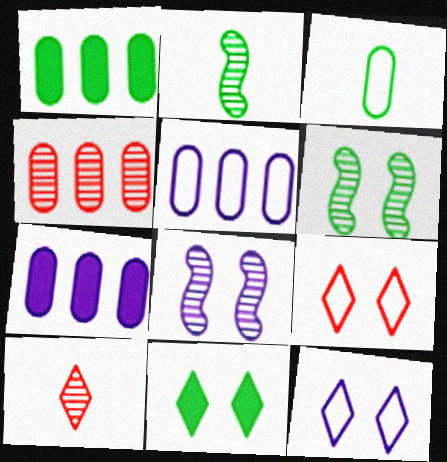[[1, 4, 5], 
[2, 7, 9]]